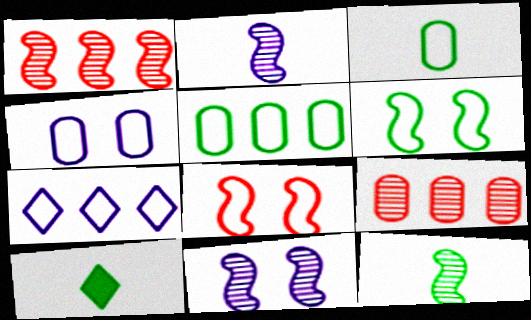[[1, 4, 10], 
[1, 11, 12], 
[3, 7, 8], 
[3, 10, 12]]